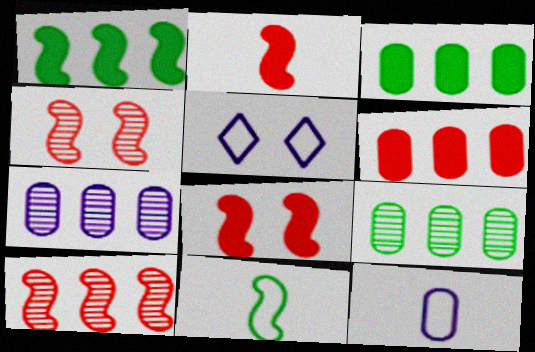[[2, 5, 9]]